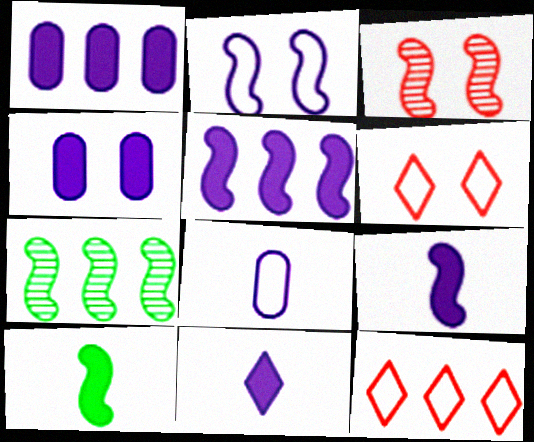[[1, 7, 12], 
[4, 5, 11]]